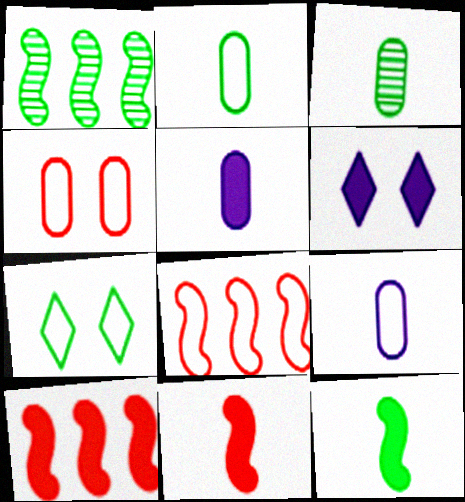[[3, 6, 8], 
[7, 8, 9]]